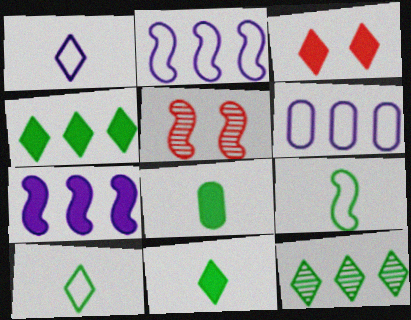[[1, 3, 12], 
[3, 7, 8], 
[5, 6, 11], 
[5, 7, 9]]